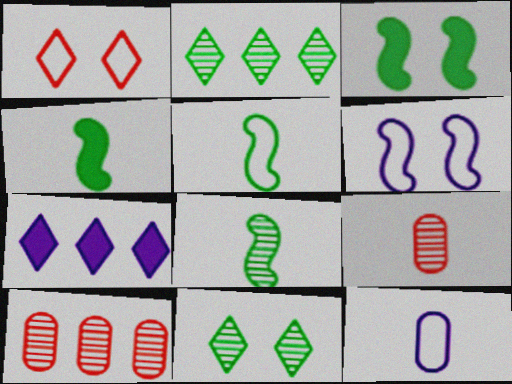[[4, 5, 8]]